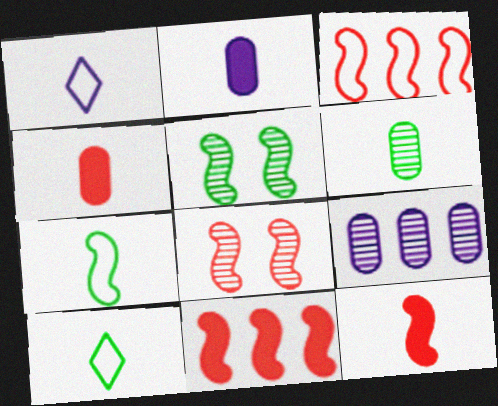[[1, 6, 12], 
[3, 8, 12]]